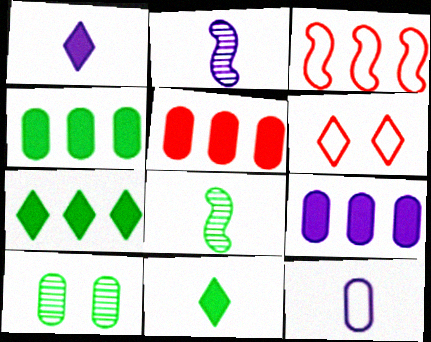[[1, 2, 12], 
[1, 3, 10], 
[2, 4, 6], 
[4, 5, 9], 
[5, 10, 12], 
[6, 8, 9]]